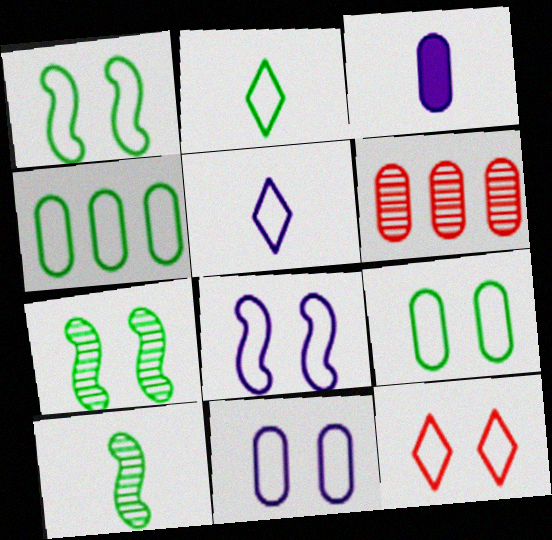[[1, 2, 4], 
[1, 11, 12], 
[3, 6, 9], 
[8, 9, 12]]